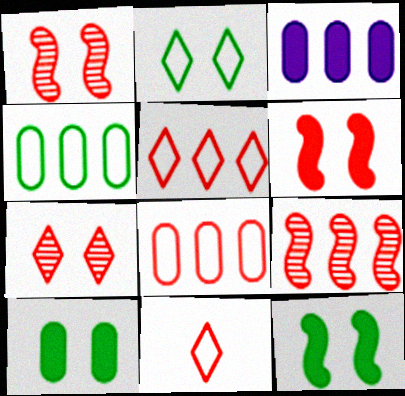[]